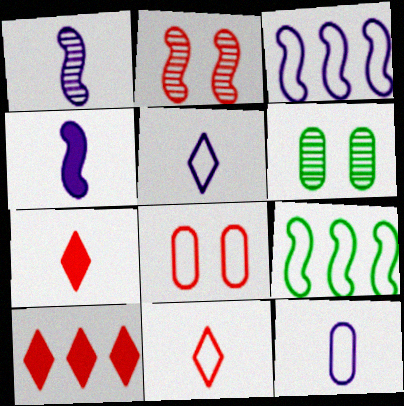[[2, 4, 9], 
[3, 6, 7], 
[5, 8, 9]]